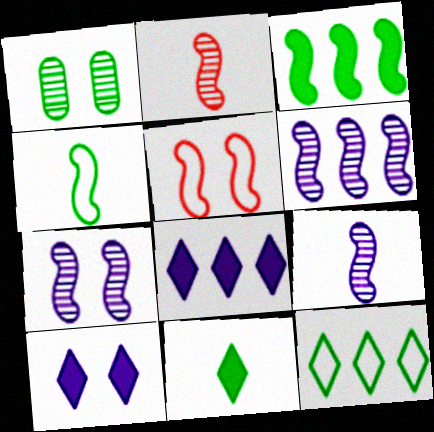[[1, 5, 10], 
[3, 5, 9], 
[6, 7, 9]]